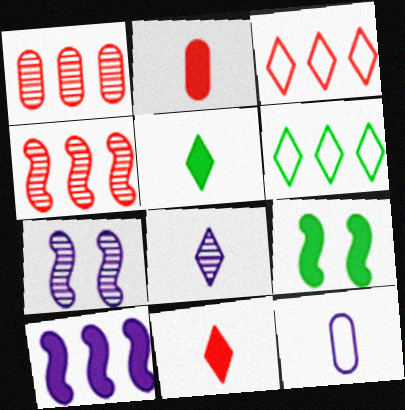[[1, 6, 10], 
[2, 6, 7]]